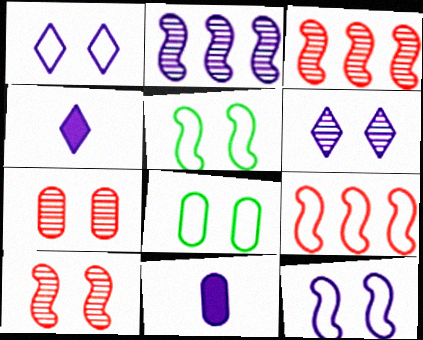[[1, 2, 11], 
[3, 4, 8]]